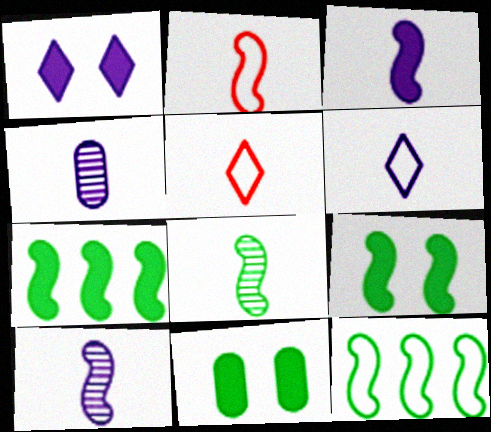[[2, 3, 8], 
[3, 4, 6], 
[8, 9, 12]]